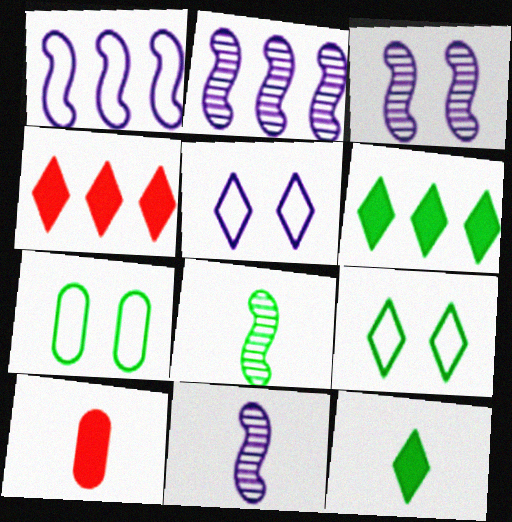[[2, 3, 11], 
[2, 9, 10], 
[4, 7, 11], 
[6, 7, 8]]